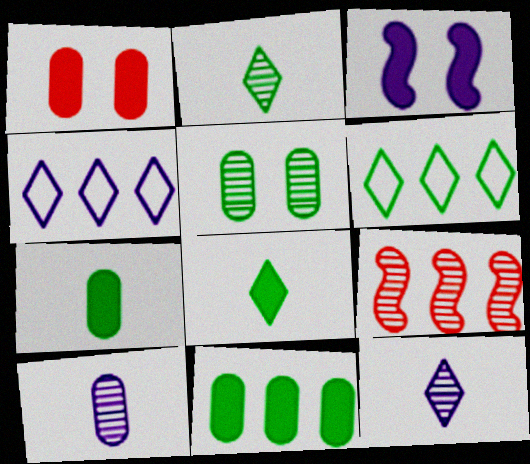[[3, 4, 10], 
[4, 9, 11], 
[5, 9, 12]]